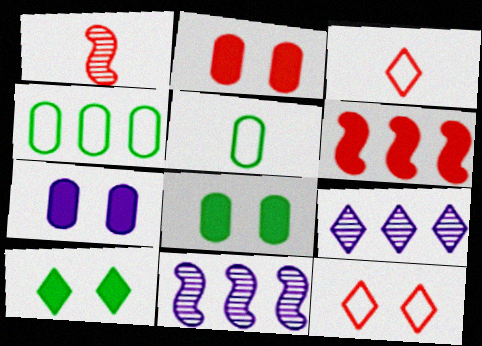[[2, 7, 8], 
[3, 8, 11], 
[3, 9, 10], 
[4, 6, 9]]